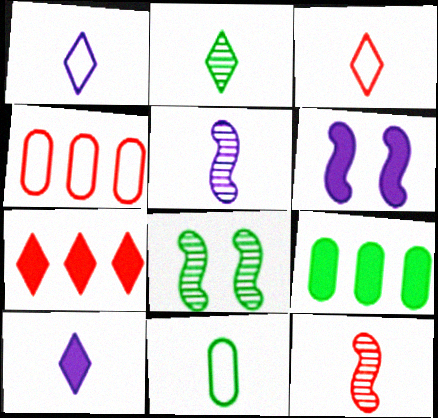[[2, 3, 10], 
[2, 4, 6], 
[4, 8, 10], 
[10, 11, 12]]